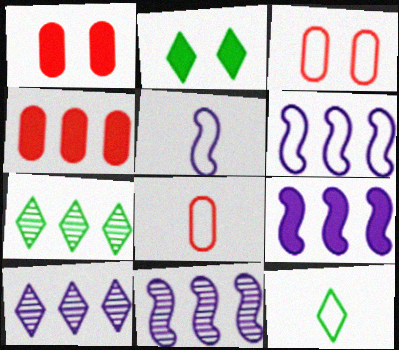[[1, 5, 7], 
[1, 11, 12], 
[2, 7, 12], 
[2, 8, 11], 
[3, 6, 12], 
[4, 6, 7], 
[5, 8, 12], 
[6, 9, 11]]